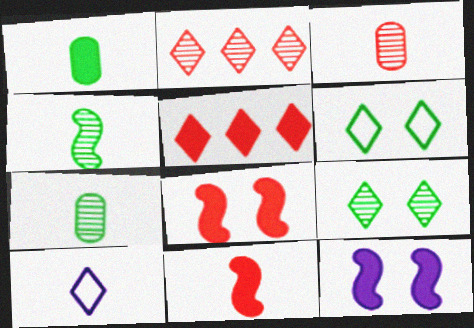[[1, 5, 12], 
[5, 9, 10], 
[7, 10, 11]]